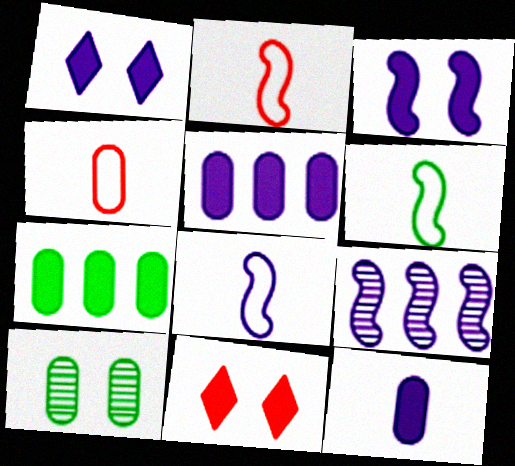[[2, 6, 8], 
[3, 8, 9], 
[4, 5, 10]]